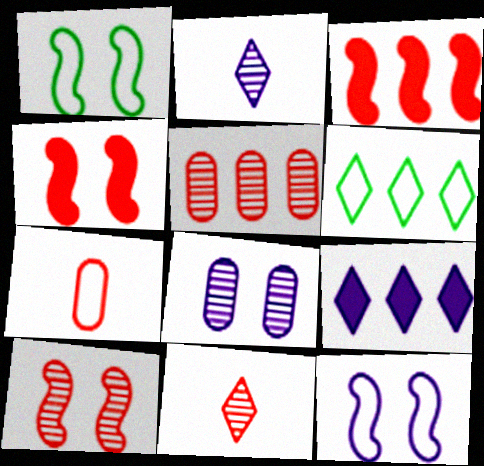[[5, 10, 11], 
[6, 7, 12]]